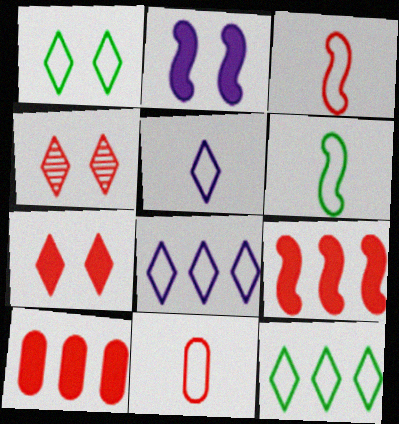[[3, 4, 10], 
[4, 9, 11], 
[5, 6, 11]]